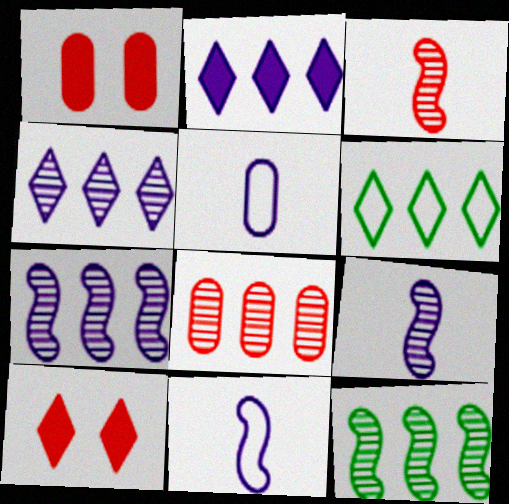[[1, 6, 9], 
[4, 8, 12], 
[5, 10, 12]]